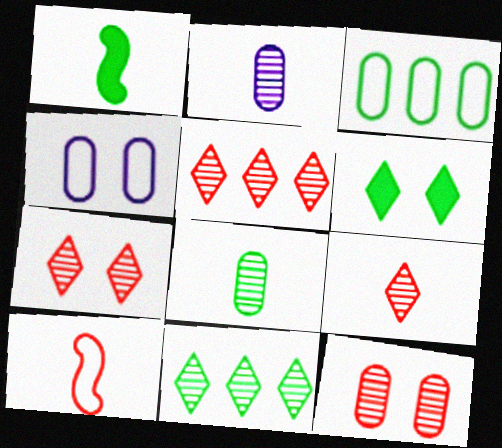[[1, 4, 5], 
[5, 7, 9]]